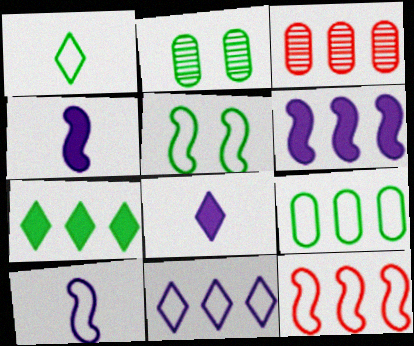[[1, 5, 9], 
[2, 8, 12], 
[3, 5, 8], 
[5, 10, 12], 
[9, 11, 12]]